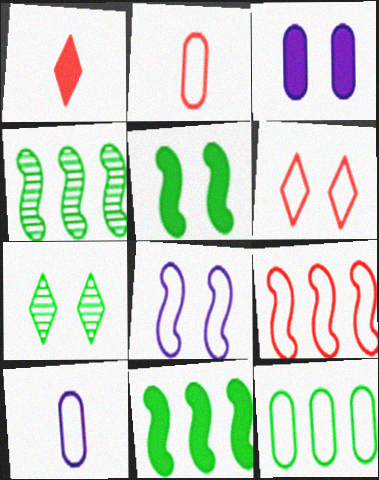[[1, 3, 11], 
[2, 6, 9]]